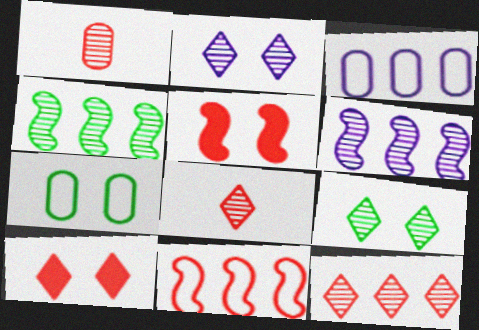[[1, 2, 4], 
[1, 6, 9], 
[1, 10, 11], 
[2, 5, 7]]